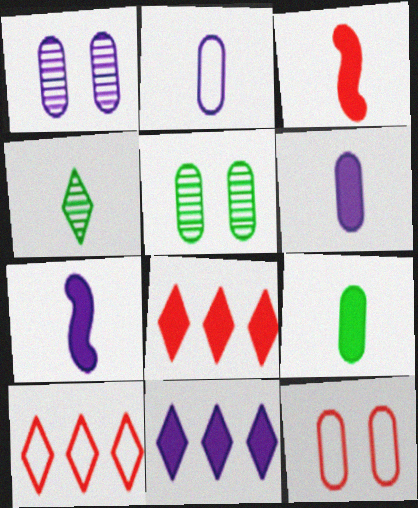[[2, 3, 4], 
[5, 7, 10]]